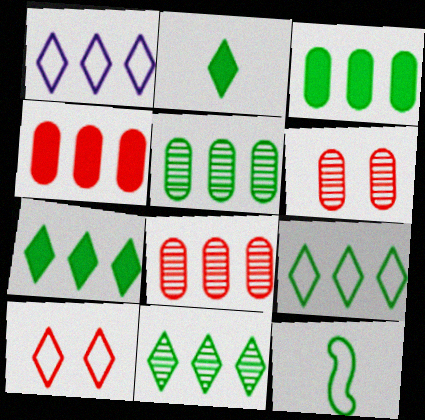[[7, 9, 11]]